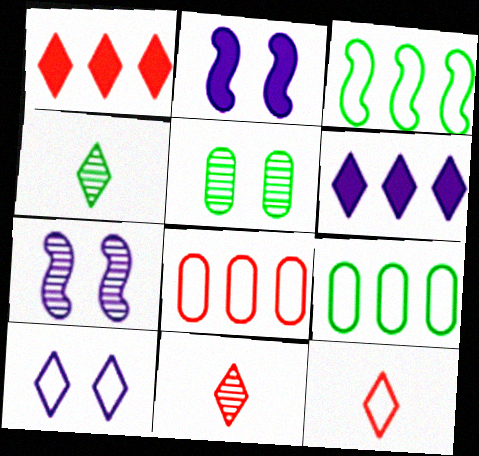[[1, 4, 10], 
[2, 4, 8], 
[2, 9, 11]]